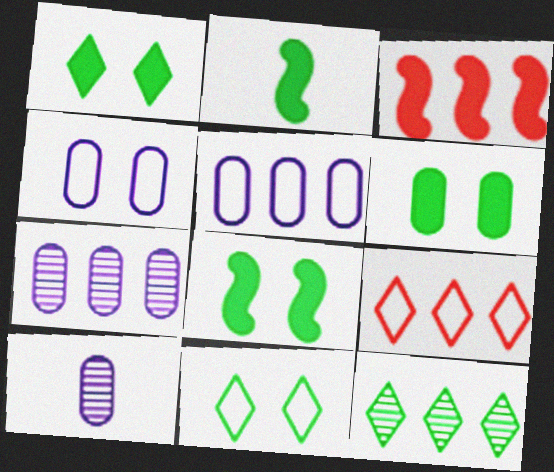[[1, 6, 8], 
[3, 5, 12], 
[3, 10, 11], 
[8, 9, 10]]